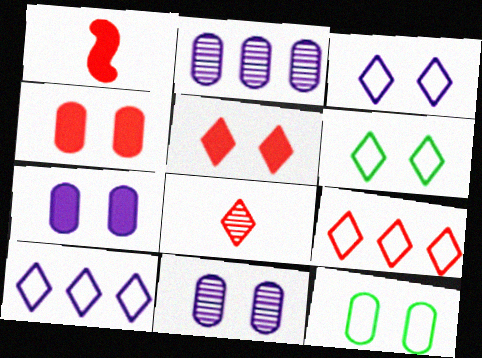[[1, 2, 6], 
[4, 11, 12], 
[5, 8, 9]]